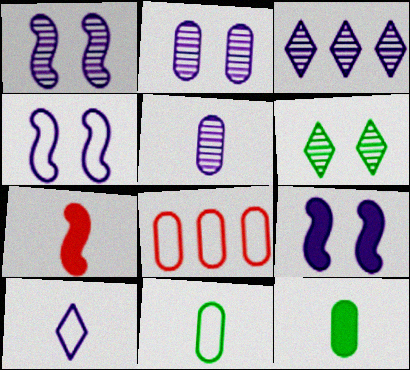[[1, 3, 5], 
[1, 4, 9], 
[2, 8, 12]]